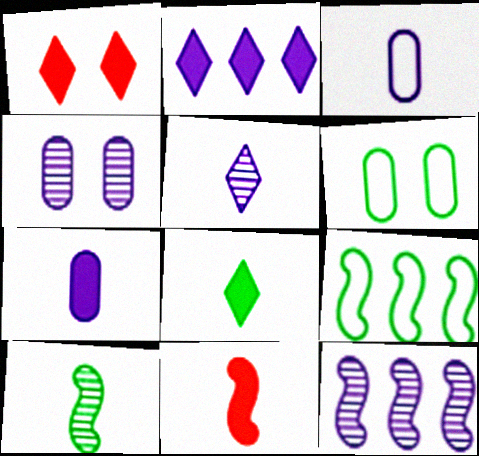[[1, 2, 8], 
[4, 5, 12], 
[7, 8, 11]]